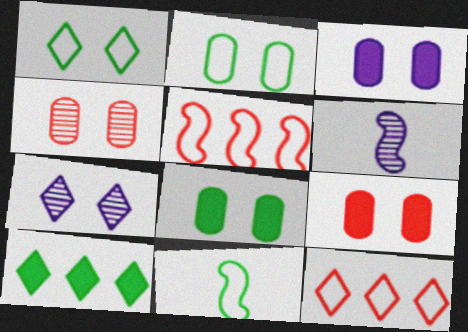[[2, 3, 4], 
[3, 8, 9], 
[6, 8, 12]]